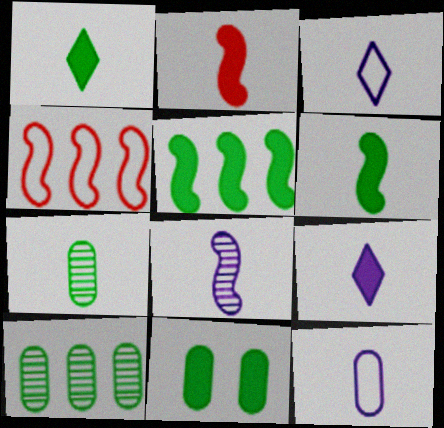[[1, 5, 11], 
[2, 3, 7], 
[8, 9, 12]]